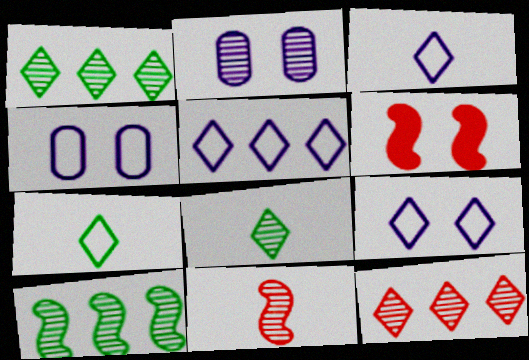[[1, 2, 11], 
[3, 5, 9]]